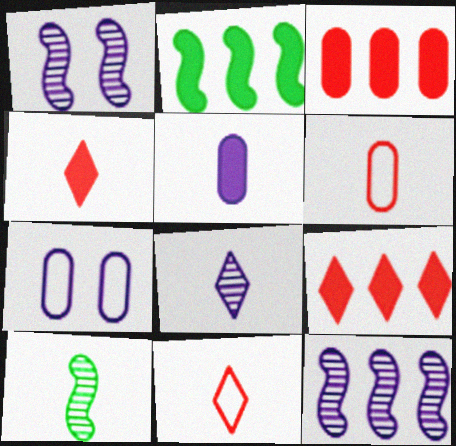[[5, 10, 11], 
[7, 9, 10]]